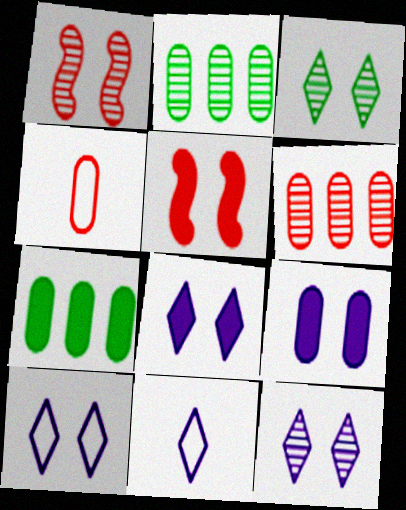[[1, 7, 11], 
[2, 4, 9], 
[2, 5, 11], 
[8, 10, 12]]